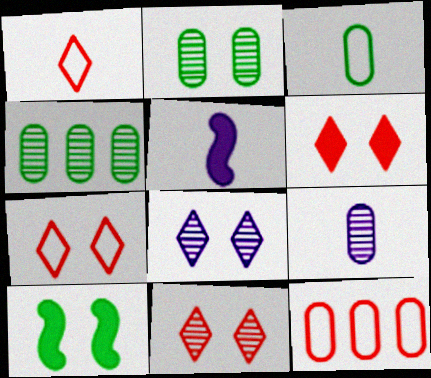[[4, 5, 7], 
[6, 7, 11]]